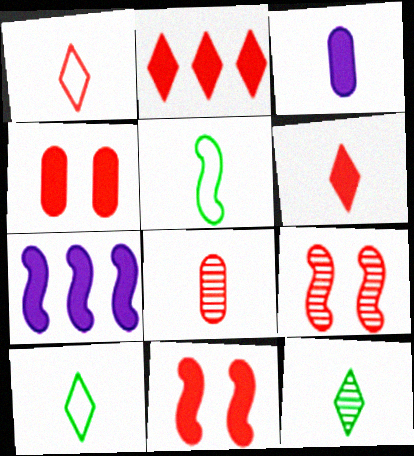[[5, 7, 9]]